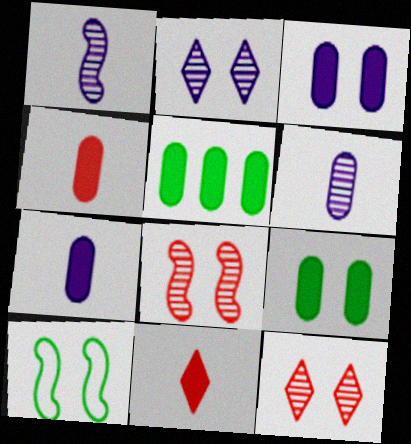[[3, 4, 5], 
[3, 10, 12]]